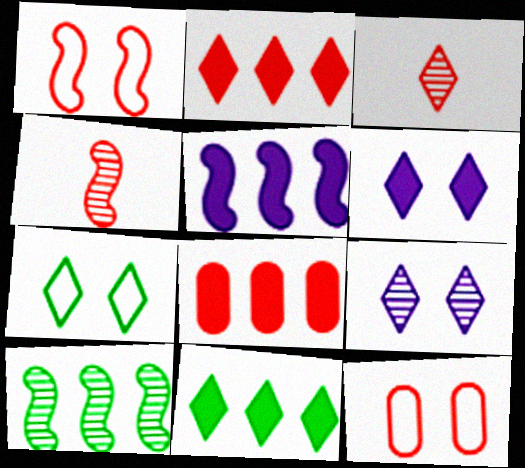[[1, 3, 8], 
[2, 4, 12], 
[5, 8, 11]]